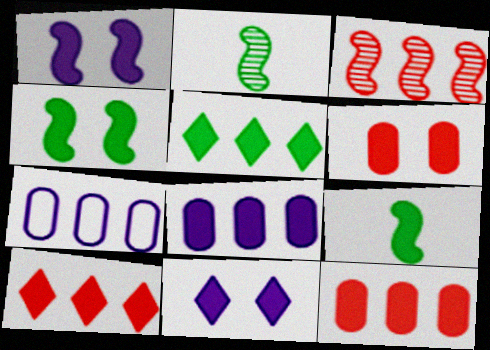[[3, 5, 7], 
[4, 6, 11], 
[9, 11, 12]]